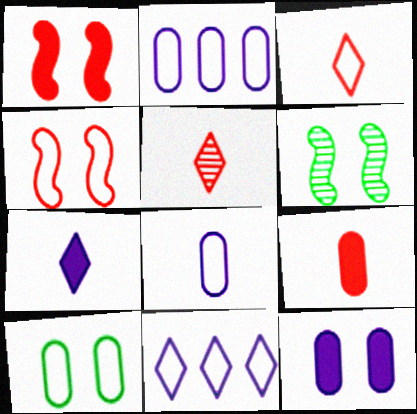[[6, 9, 11]]